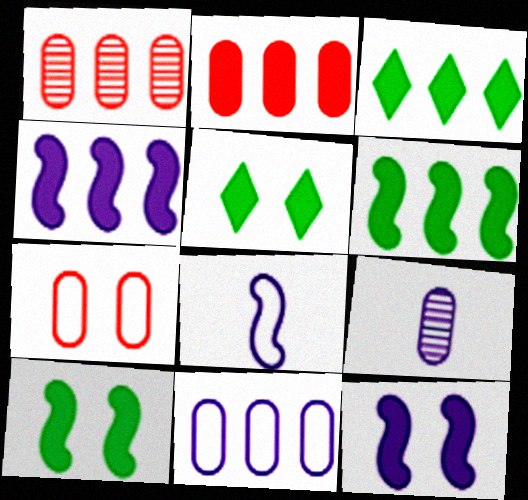[[1, 5, 8], 
[2, 3, 4]]